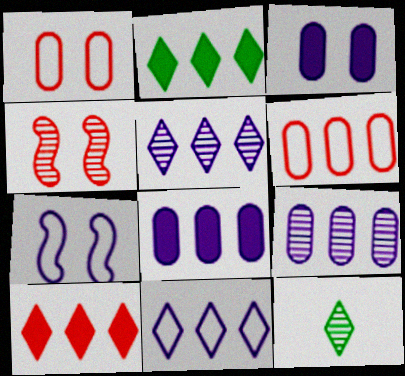[[4, 9, 12]]